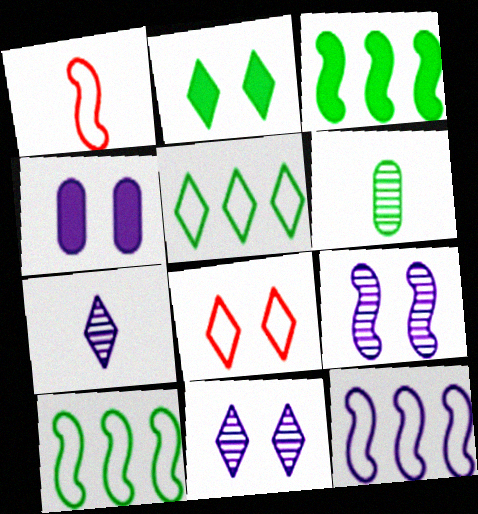[[1, 3, 9], 
[2, 6, 10], 
[2, 8, 11], 
[4, 7, 12]]